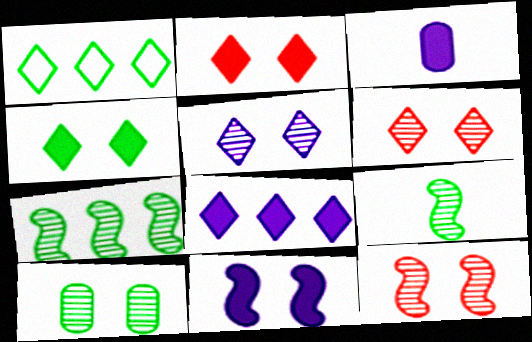[[1, 3, 12], 
[3, 8, 11], 
[5, 10, 12]]